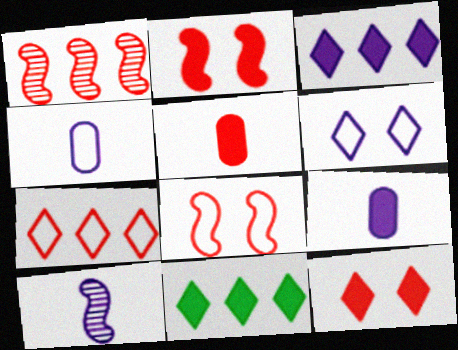[[2, 9, 11]]